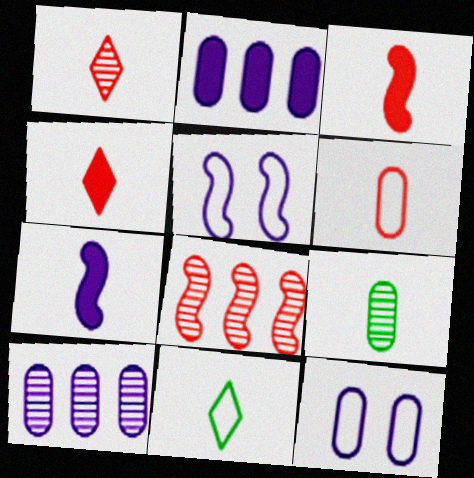[[1, 3, 6]]